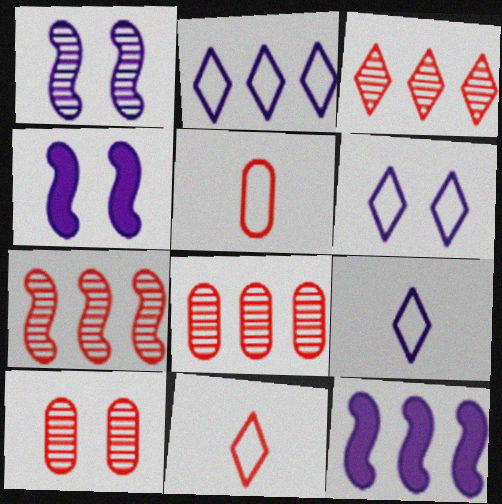[[2, 6, 9], 
[3, 7, 8]]